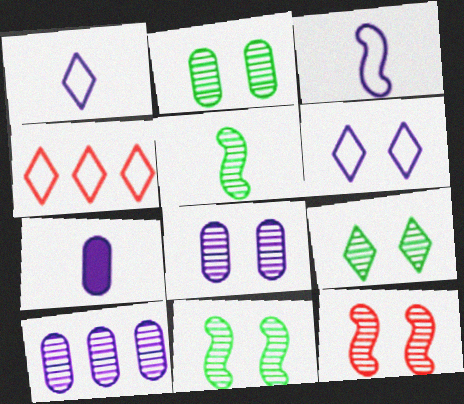[[2, 9, 11], 
[4, 7, 11], 
[8, 9, 12]]